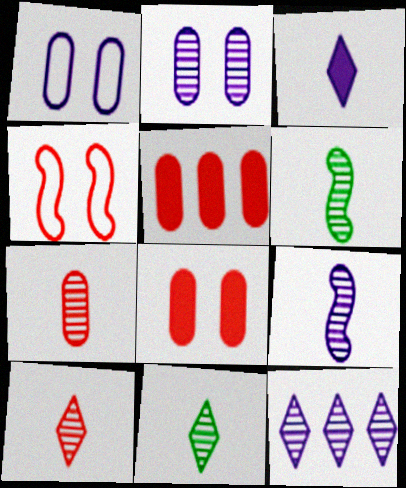[[2, 9, 12], 
[4, 5, 10], 
[7, 9, 11]]